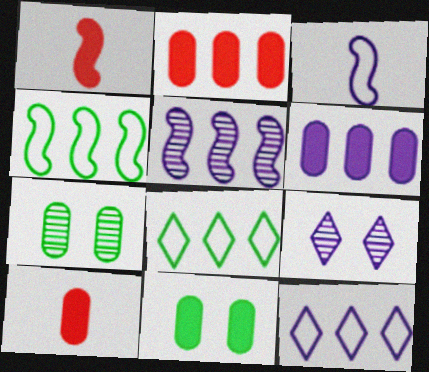[[1, 7, 12], 
[2, 5, 8], 
[3, 6, 9], 
[4, 9, 10], 
[5, 6, 12], 
[6, 10, 11]]